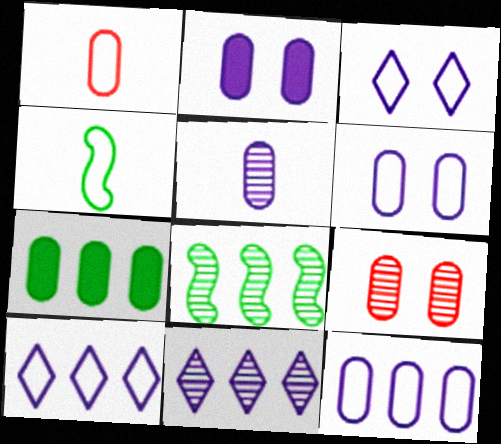[[2, 5, 12]]